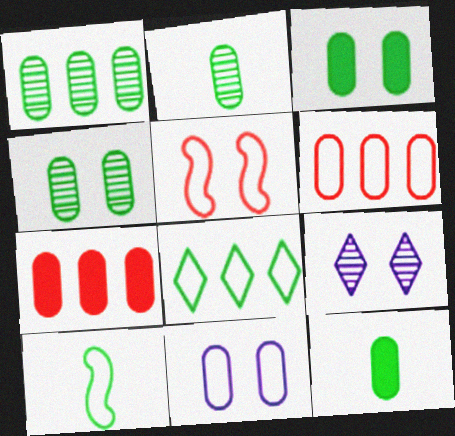[[1, 2, 4], 
[2, 7, 11], 
[3, 5, 9], 
[7, 9, 10]]